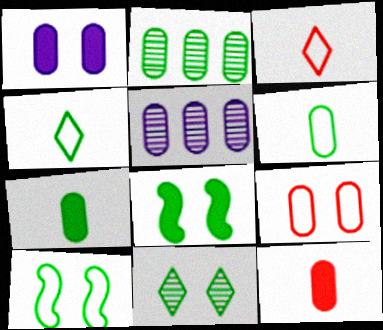[[2, 4, 8], 
[3, 5, 8], 
[5, 7, 9]]